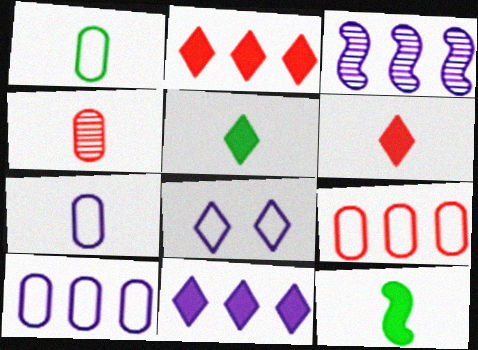[[3, 10, 11]]